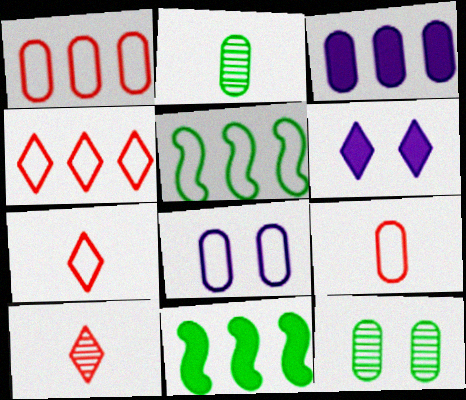[[3, 9, 12], 
[5, 7, 8], 
[8, 10, 11]]